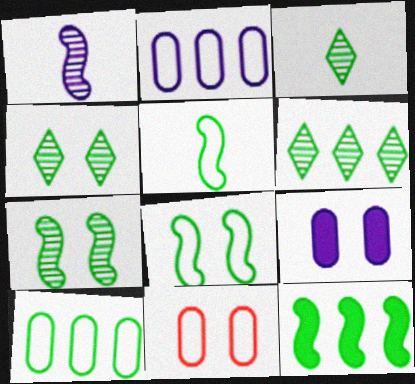[[3, 4, 6], 
[5, 7, 12], 
[6, 10, 12]]